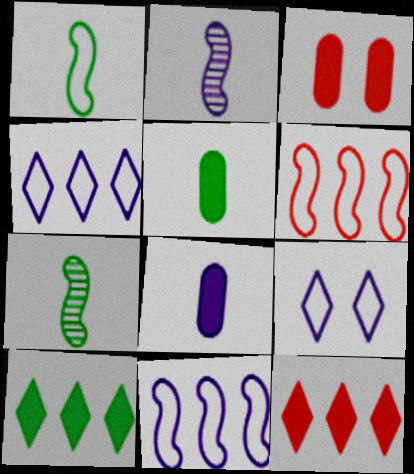[[3, 4, 7]]